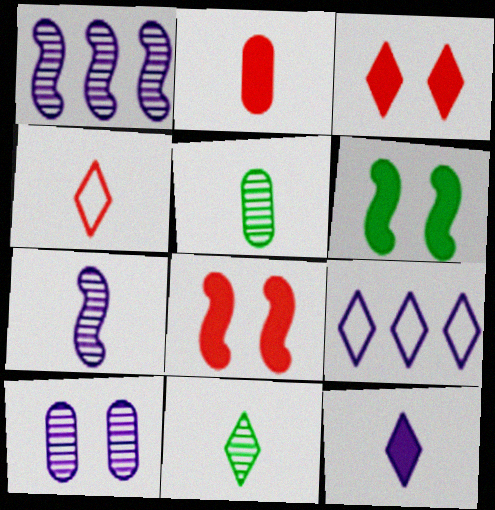[[3, 9, 11], 
[4, 11, 12], 
[5, 8, 9]]